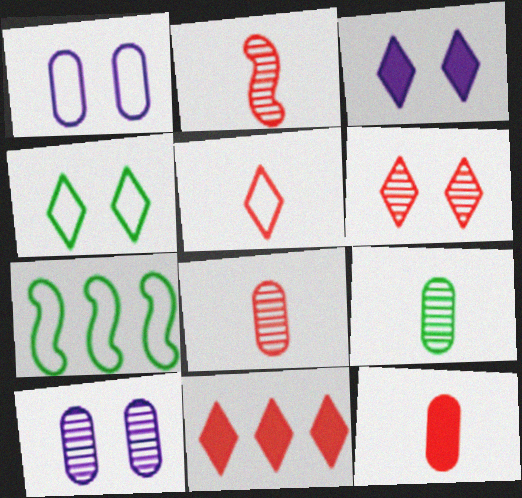[[1, 5, 7], 
[2, 5, 12], 
[3, 4, 6], 
[3, 7, 8], 
[5, 6, 11]]